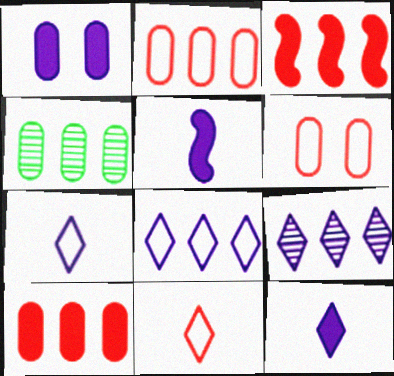[[3, 4, 8]]